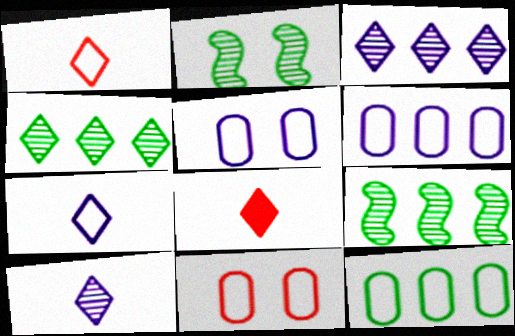[[2, 6, 8], 
[5, 8, 9]]